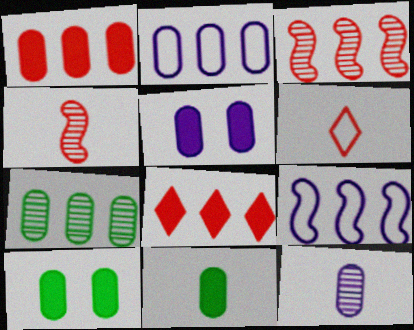[[1, 2, 7], 
[1, 5, 11], 
[2, 5, 12], 
[7, 8, 9]]